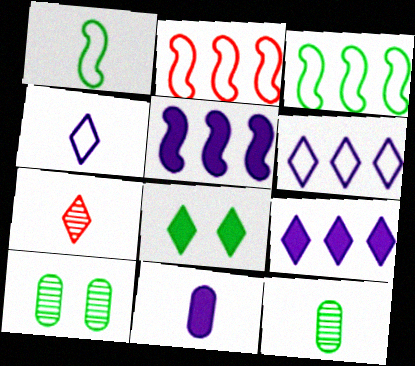[[1, 7, 11], 
[3, 8, 12], 
[6, 7, 8]]